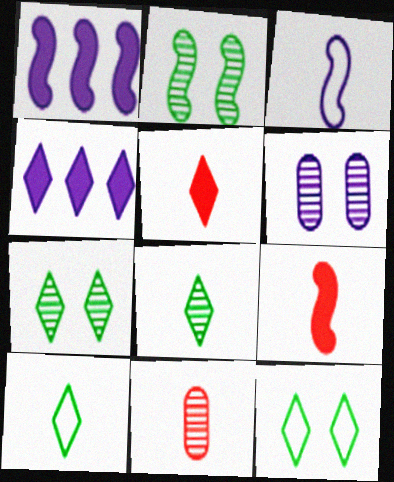[[1, 11, 12], 
[3, 4, 6]]